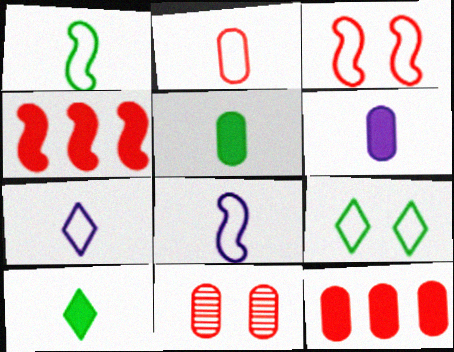[[1, 2, 7], 
[2, 11, 12]]